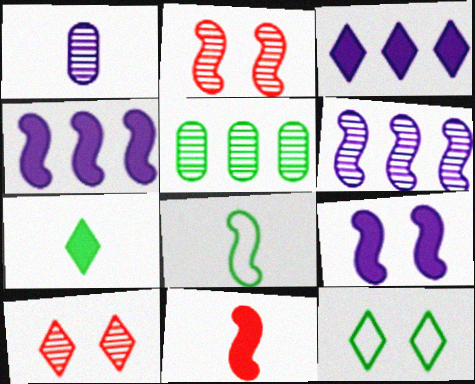[[2, 4, 8]]